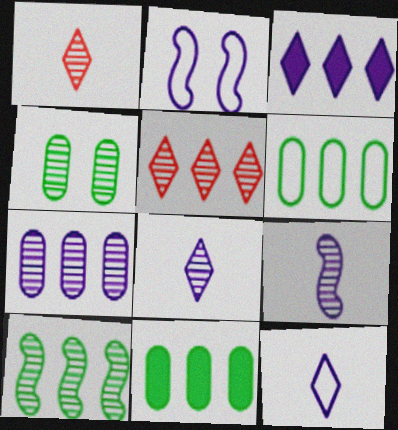[[1, 2, 11], 
[4, 5, 9], 
[5, 7, 10]]